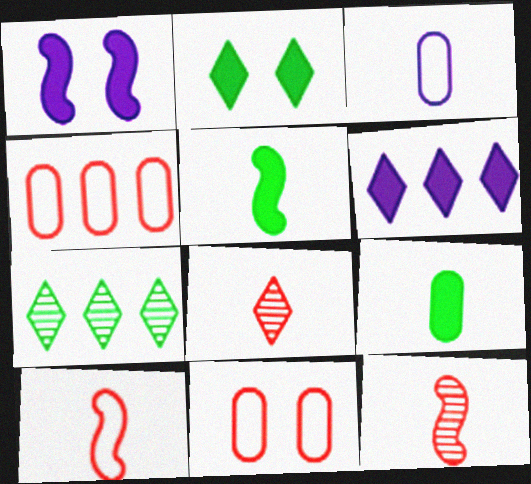[[3, 5, 8]]